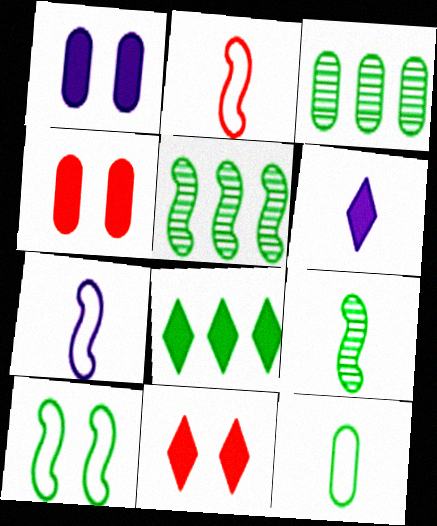[[3, 7, 11], 
[6, 8, 11]]